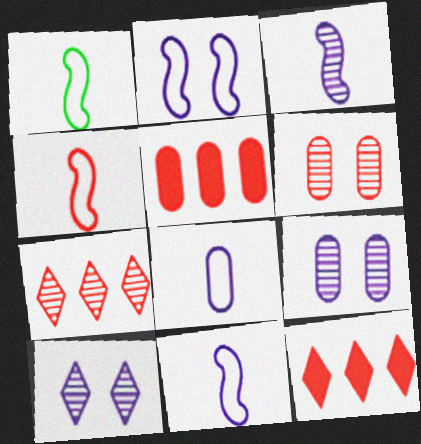[[1, 4, 11], 
[1, 5, 10], 
[1, 9, 12], 
[4, 6, 12]]